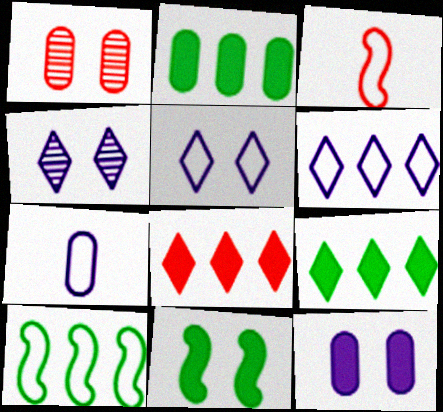[[1, 2, 7], 
[1, 3, 8], 
[1, 5, 11], 
[2, 3, 4]]